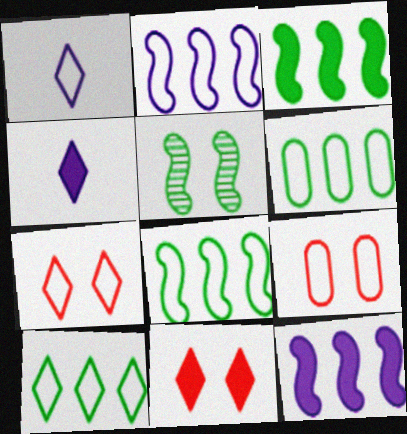[[1, 7, 10], 
[1, 8, 9], 
[6, 8, 10]]